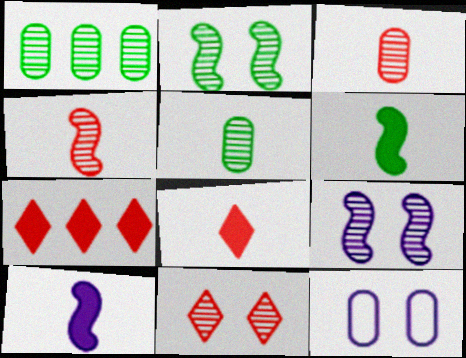[]